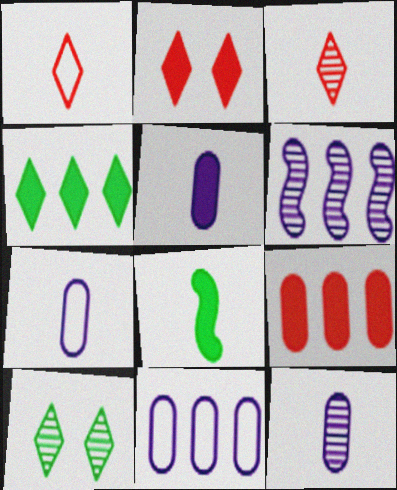[[1, 8, 12], 
[3, 7, 8], 
[5, 7, 12]]